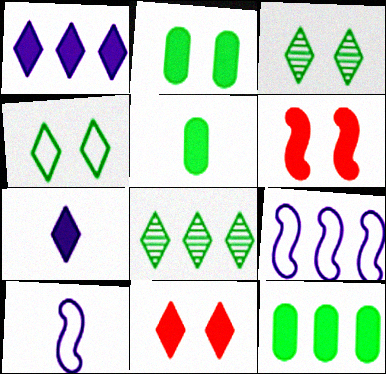[[1, 5, 6], 
[2, 5, 12], 
[6, 7, 12]]